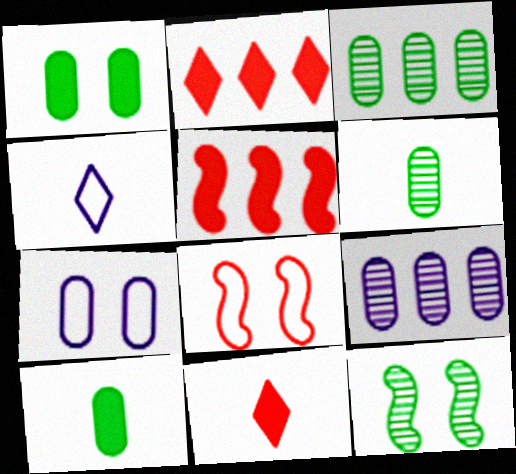[]